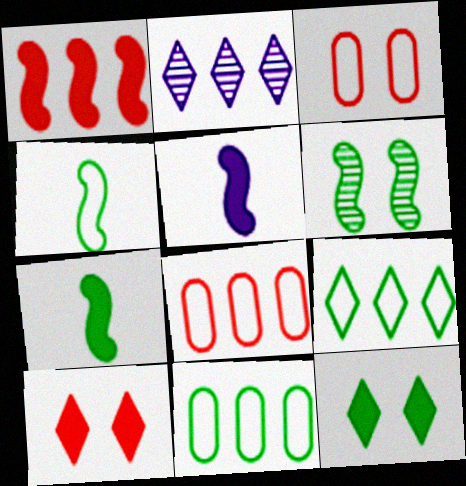[[1, 2, 11], 
[2, 3, 7]]